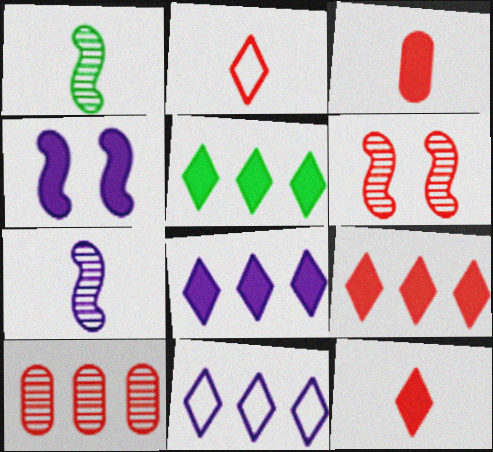[[3, 4, 5], 
[5, 8, 9]]